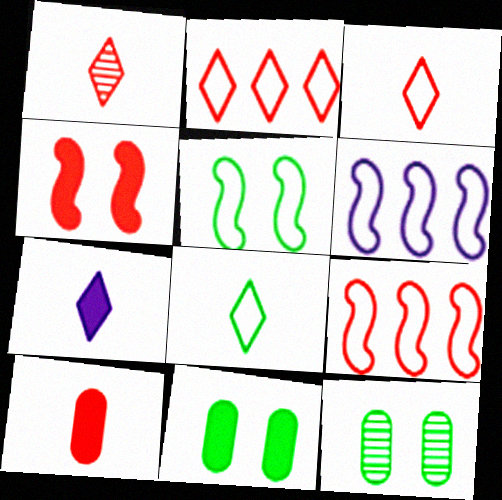[[1, 6, 11], 
[1, 7, 8], 
[7, 9, 12]]